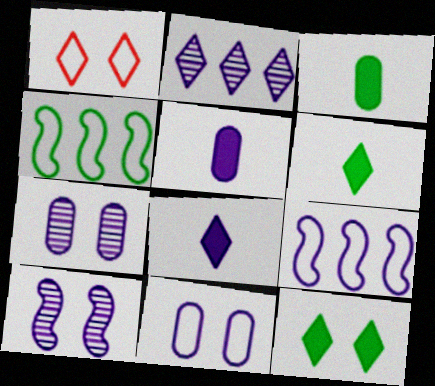[[1, 2, 6], 
[7, 8, 9]]